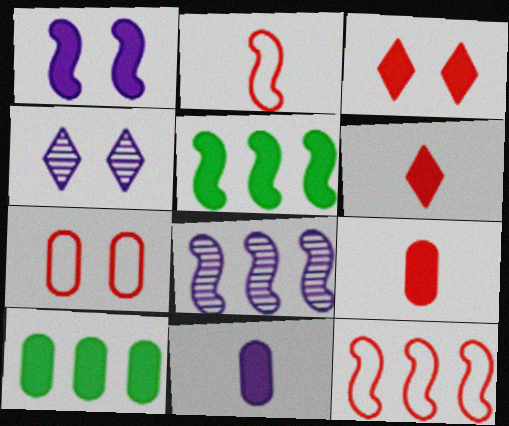[[1, 6, 10], 
[2, 4, 10], 
[3, 5, 11], 
[5, 8, 12]]